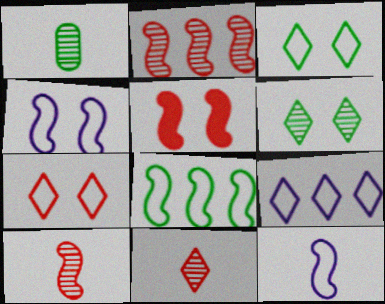[[1, 5, 9]]